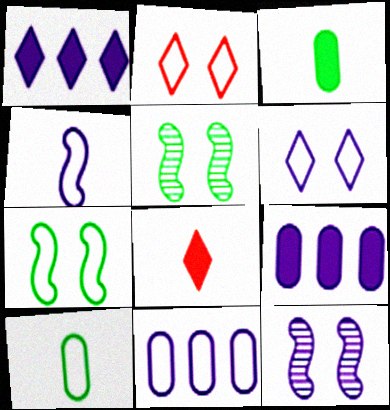[[4, 6, 11], 
[5, 8, 11]]